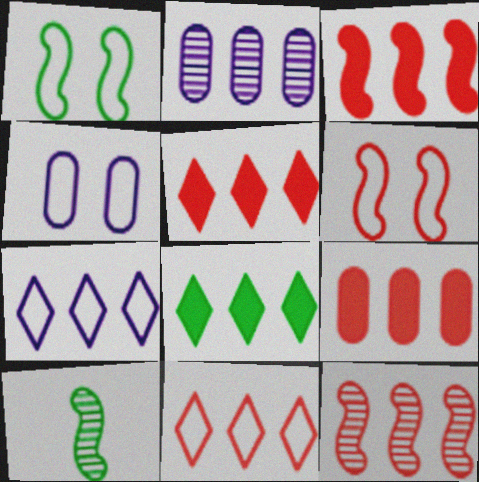[[3, 5, 9], 
[4, 5, 10], 
[9, 11, 12]]